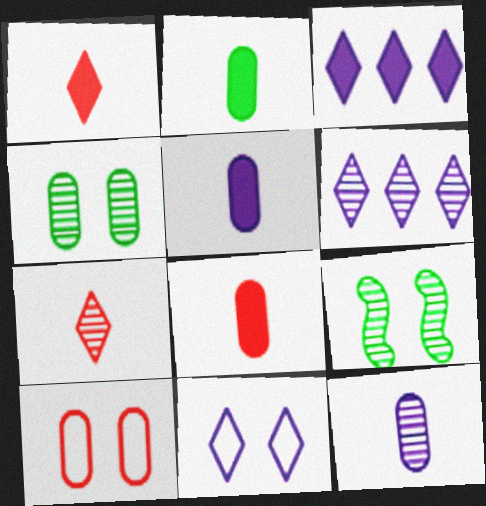[[2, 5, 8]]